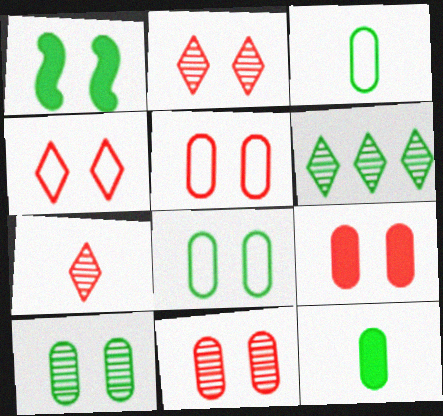[[1, 3, 6], 
[5, 9, 11]]